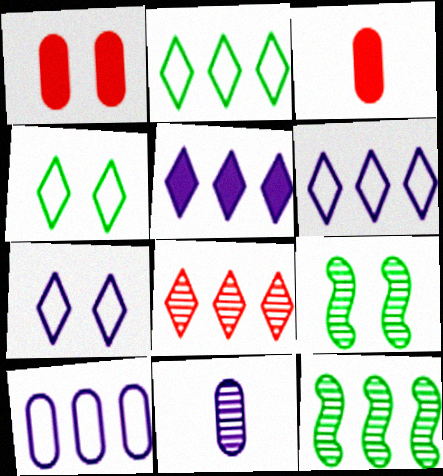[[1, 7, 9], 
[2, 5, 8], 
[3, 6, 9], 
[3, 7, 12], 
[8, 9, 11]]